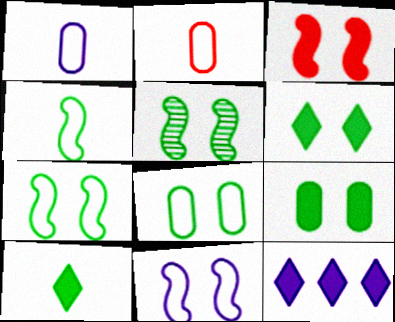[[2, 5, 12], 
[3, 5, 11], 
[5, 6, 8]]